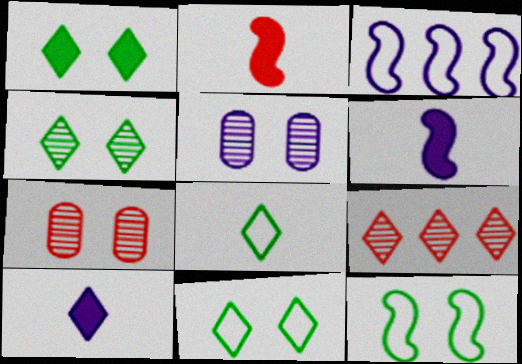[[1, 4, 11], 
[3, 5, 10], 
[9, 10, 11]]